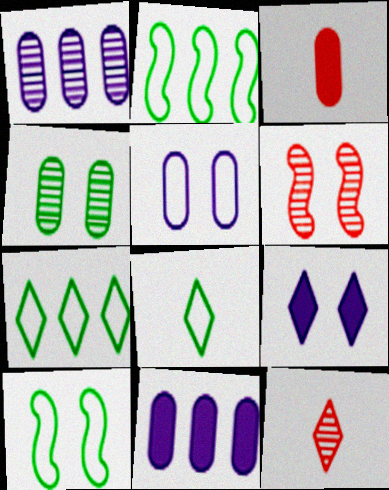[[6, 8, 11], 
[7, 9, 12], 
[10, 11, 12]]